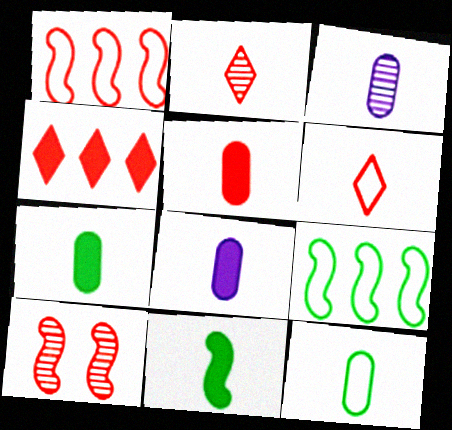[[3, 5, 12], 
[3, 6, 11], 
[5, 7, 8]]